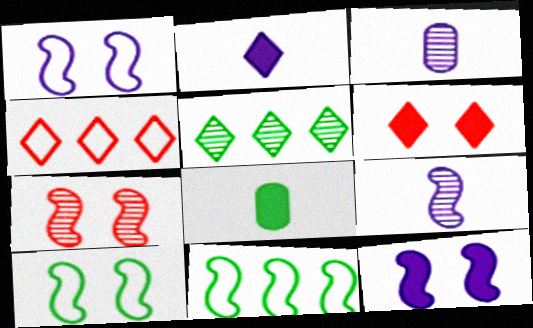[[3, 5, 7], 
[3, 6, 11], 
[5, 8, 10], 
[7, 10, 12]]